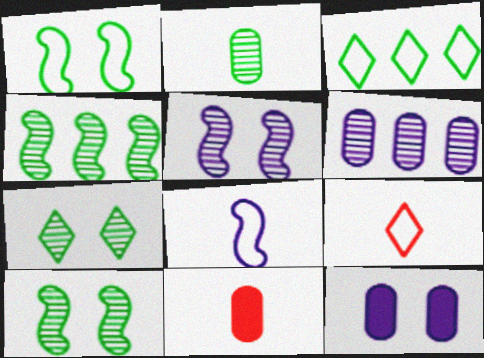[[2, 4, 7], 
[3, 5, 11], 
[4, 9, 12]]